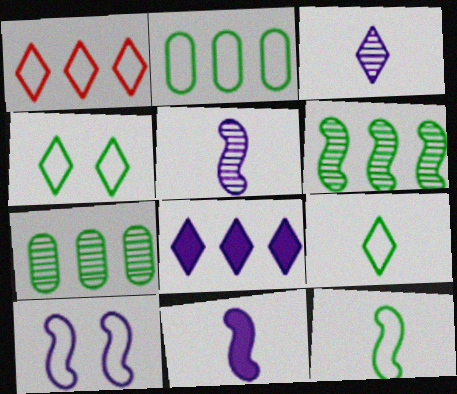[[2, 4, 12]]